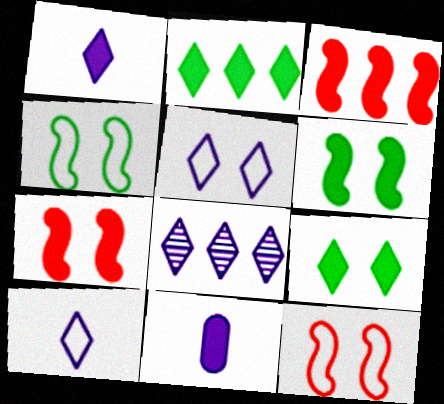[[1, 5, 8], 
[2, 7, 11], 
[3, 9, 11]]